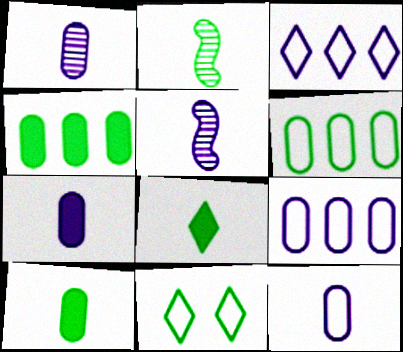[[1, 7, 12], 
[2, 4, 11]]